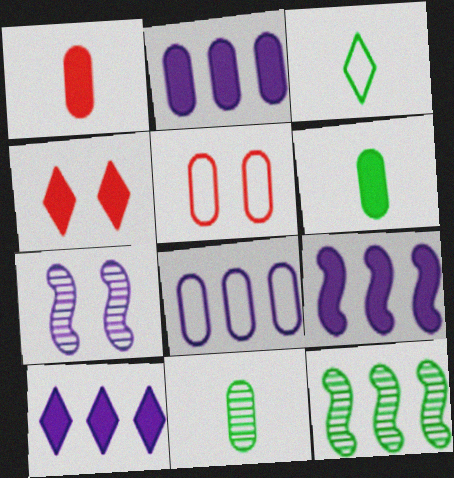[[2, 5, 11], 
[2, 9, 10], 
[4, 6, 9]]